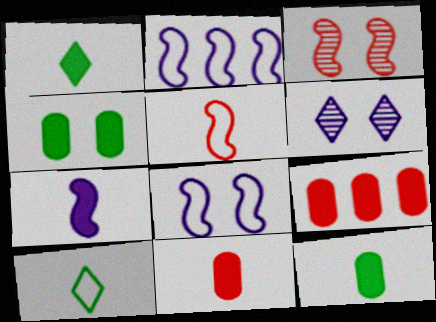[[1, 7, 11]]